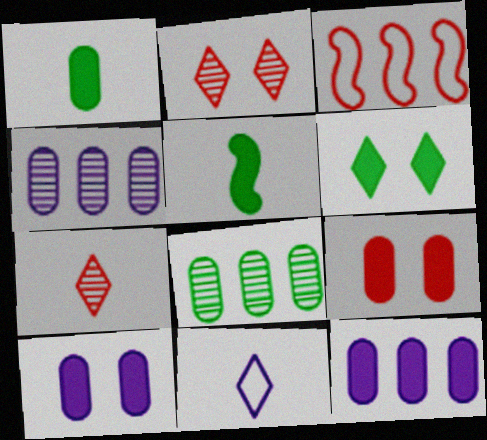[[1, 9, 12], 
[3, 7, 9]]